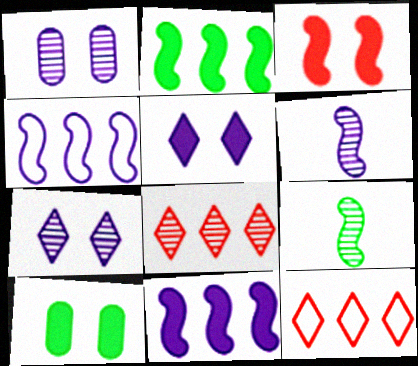[[1, 8, 9], 
[3, 4, 9], 
[3, 5, 10], 
[6, 10, 12]]